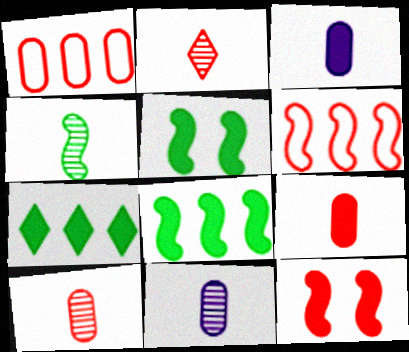[[1, 2, 12], 
[2, 4, 11], 
[3, 7, 12]]